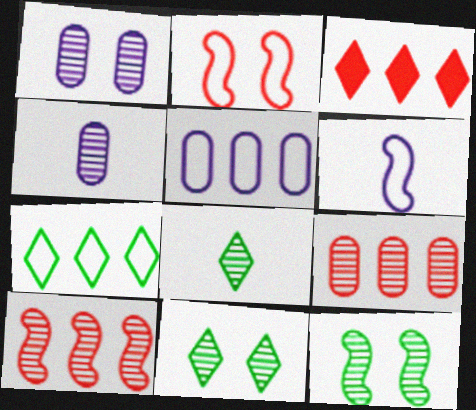[[1, 8, 10], 
[4, 10, 11]]